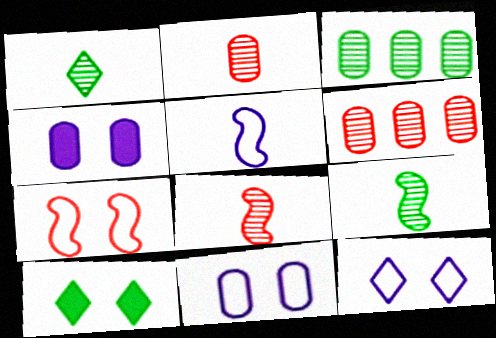[[5, 6, 10]]